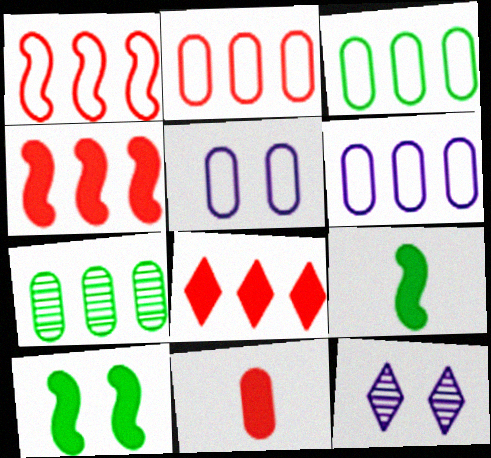[[2, 3, 6], 
[2, 9, 12], 
[5, 7, 11]]